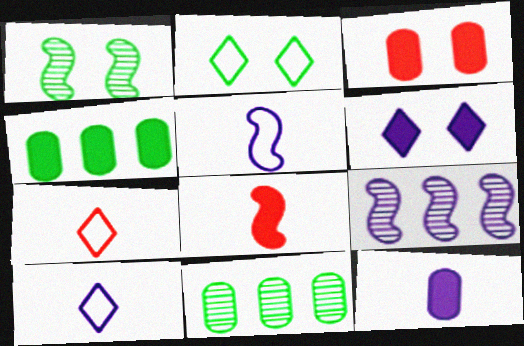[[3, 4, 12], 
[4, 6, 8]]